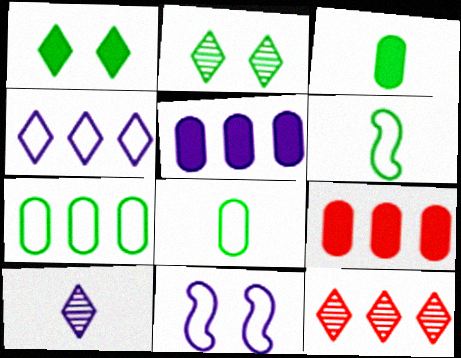[[2, 10, 12], 
[3, 11, 12], 
[5, 10, 11]]